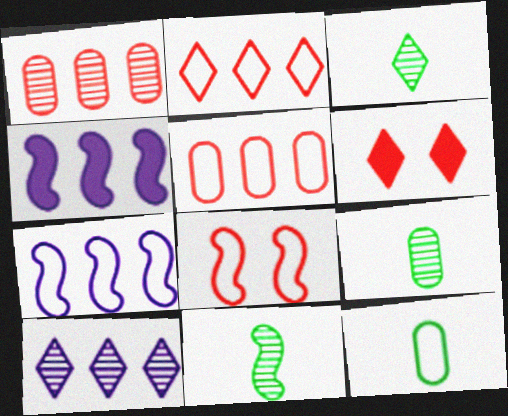[[3, 9, 11], 
[4, 8, 11], 
[6, 7, 9]]